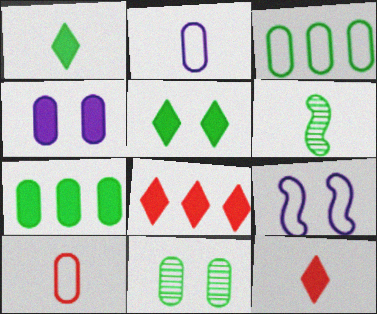[[2, 6, 12], 
[3, 5, 6]]